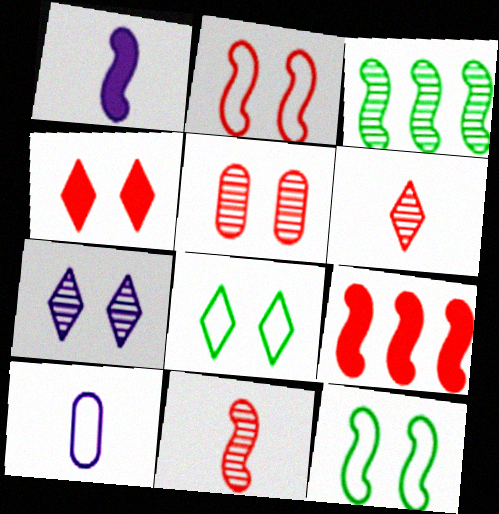[[1, 2, 3], 
[2, 4, 5], 
[2, 9, 11], 
[3, 4, 10], 
[4, 7, 8]]